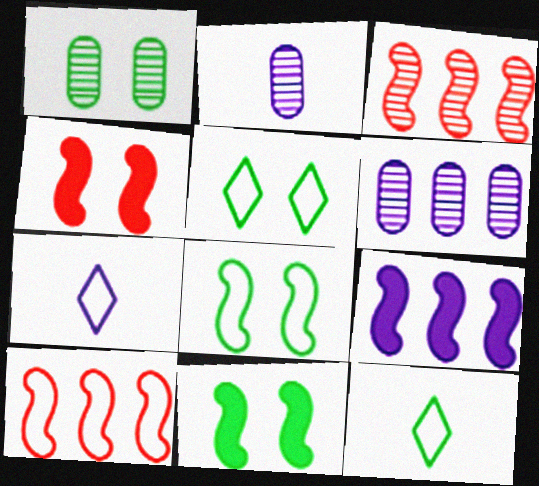[[1, 5, 11], 
[4, 6, 12]]